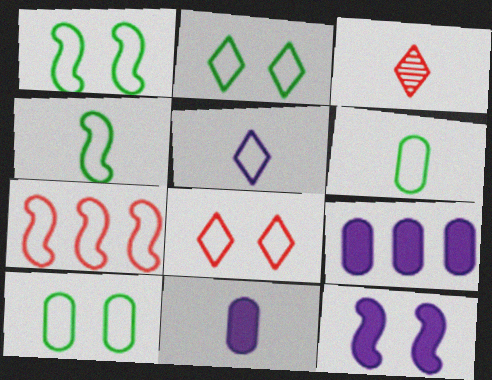[[1, 2, 10], 
[1, 3, 9], 
[3, 4, 11], 
[5, 7, 10]]